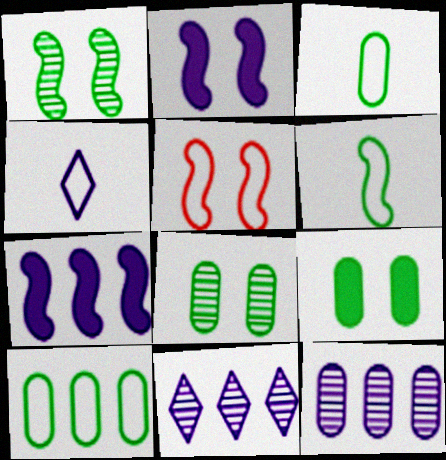[[1, 2, 5], 
[2, 4, 12], 
[4, 5, 10]]